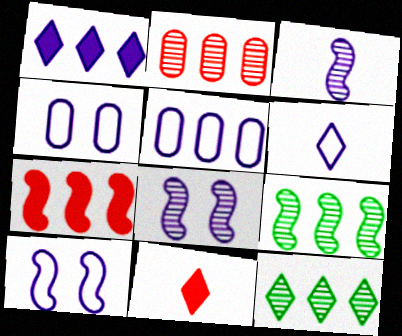[[1, 3, 4], 
[4, 9, 11], 
[5, 6, 10], 
[5, 7, 12]]